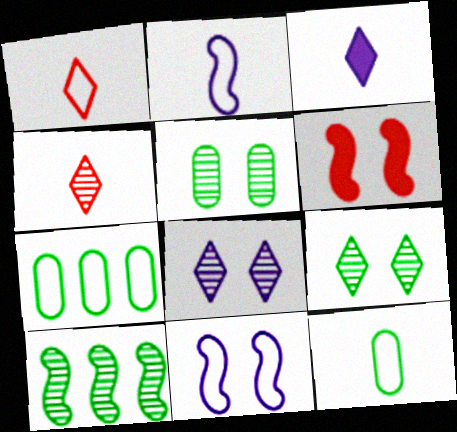[[1, 2, 12], 
[1, 7, 11], 
[2, 6, 10]]